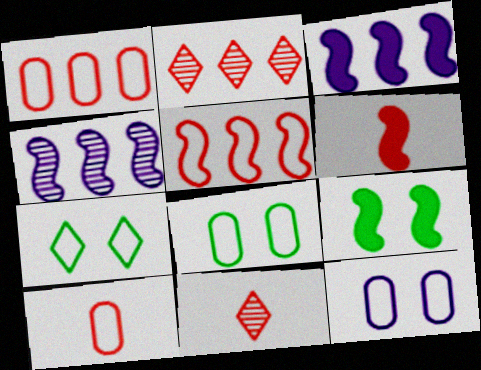[[3, 6, 9], 
[3, 8, 11], 
[6, 10, 11]]